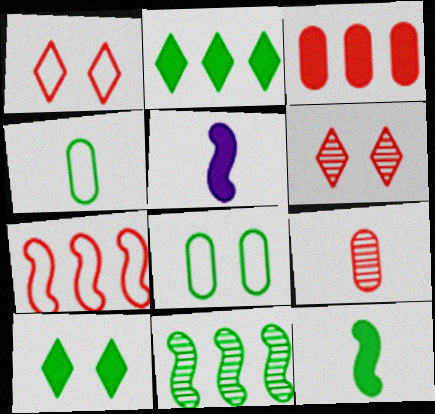[[3, 5, 10], 
[4, 10, 11]]